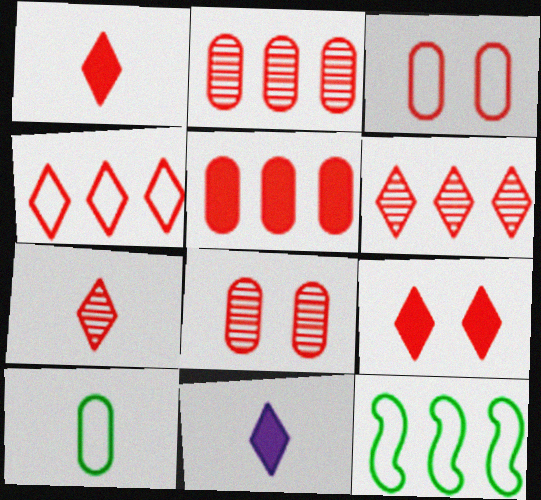[[4, 7, 9], 
[8, 11, 12]]